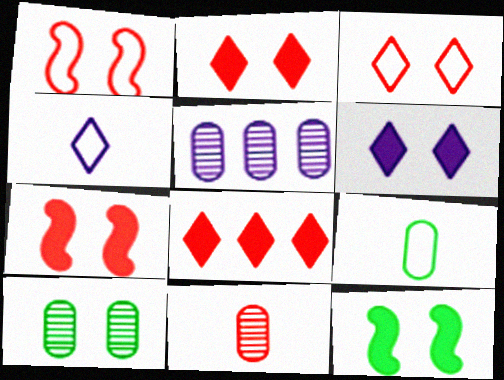[[1, 6, 10], 
[1, 8, 11], 
[5, 10, 11]]